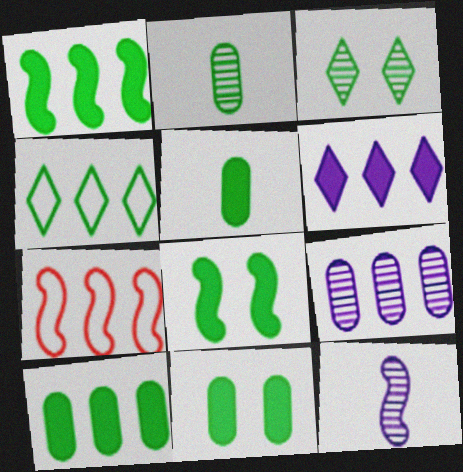[[2, 4, 8], 
[5, 10, 11], 
[7, 8, 12]]